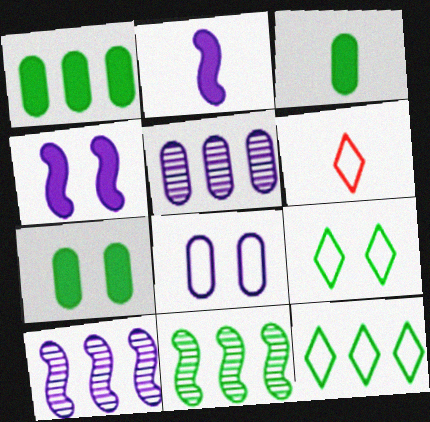[[1, 3, 7], 
[1, 11, 12], 
[3, 9, 11], 
[6, 7, 10]]